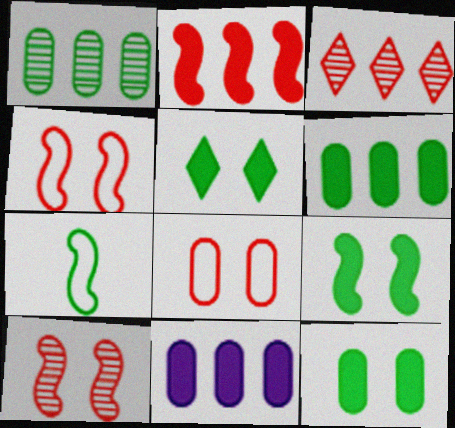[[1, 5, 7], 
[5, 9, 12]]